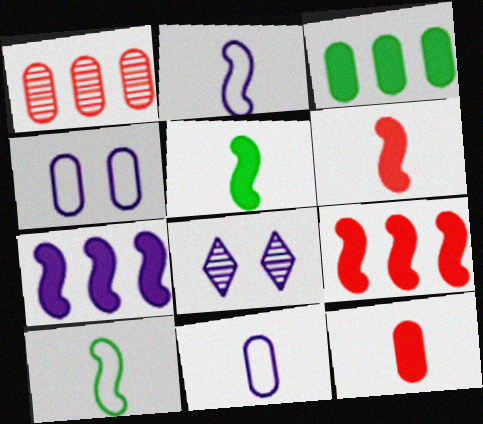[[7, 8, 11]]